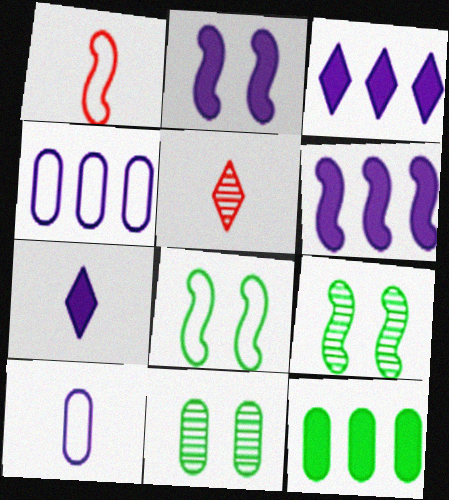[[1, 3, 11], 
[1, 6, 9]]